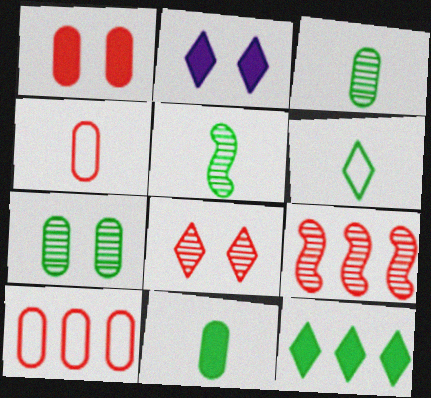[[2, 5, 10], 
[5, 6, 11]]